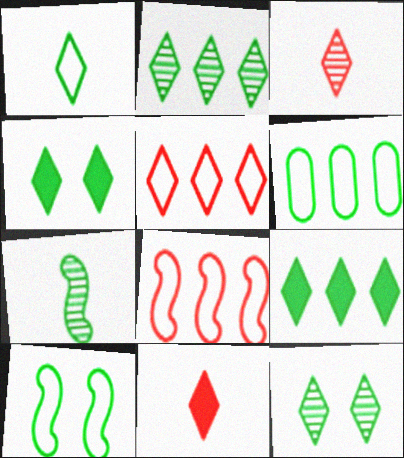[[1, 2, 4], 
[1, 6, 10], 
[1, 9, 12], 
[4, 6, 7]]